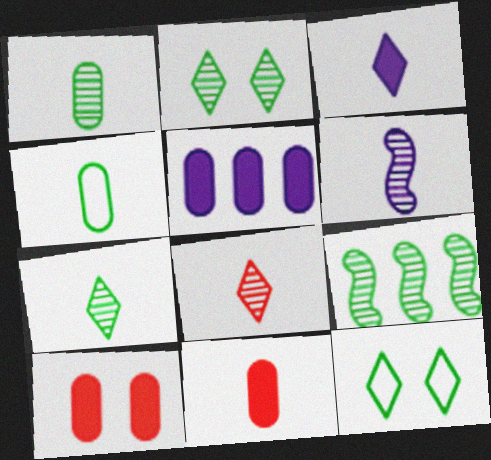[[1, 2, 9], 
[1, 6, 8]]